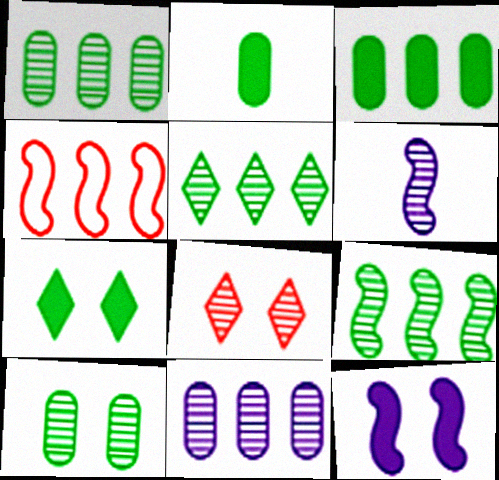[[1, 5, 9], 
[1, 6, 8]]